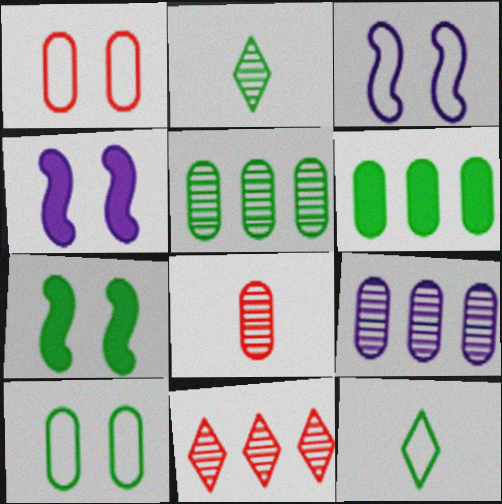[[5, 7, 12]]